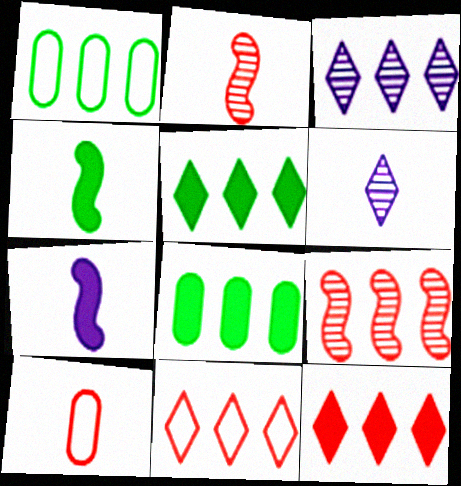[[3, 5, 11], 
[4, 6, 10]]